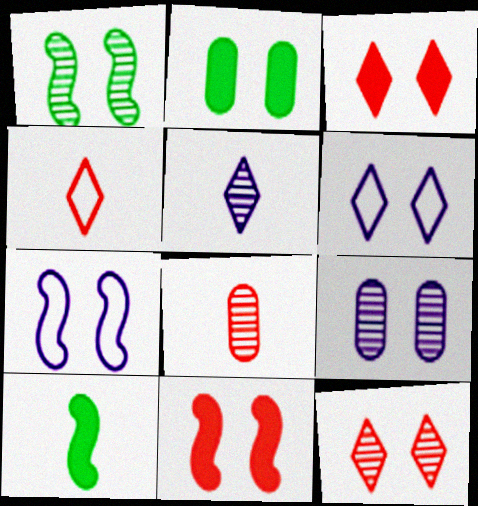[[1, 7, 11], 
[1, 9, 12], 
[2, 7, 12]]